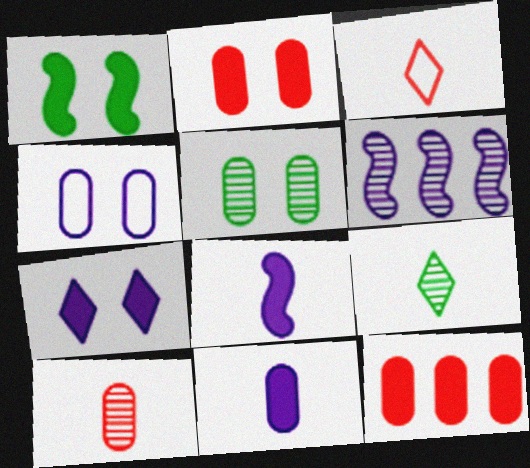[[1, 2, 7], 
[2, 4, 5]]